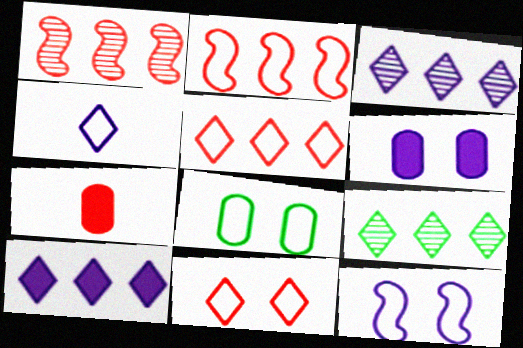[[1, 7, 11], 
[2, 4, 8], 
[5, 9, 10], 
[7, 9, 12], 
[8, 11, 12]]